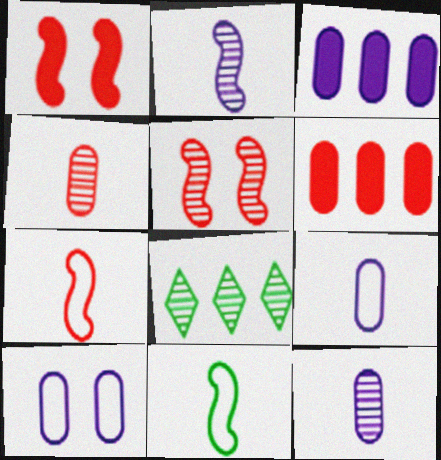[[1, 8, 9], 
[3, 10, 12], 
[5, 8, 12]]